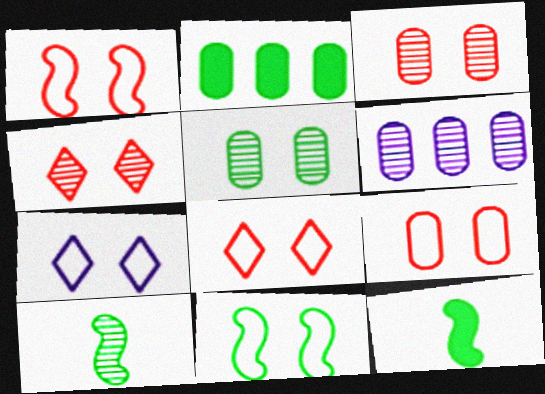[[1, 8, 9], 
[4, 6, 10], 
[6, 8, 12], 
[7, 9, 11]]